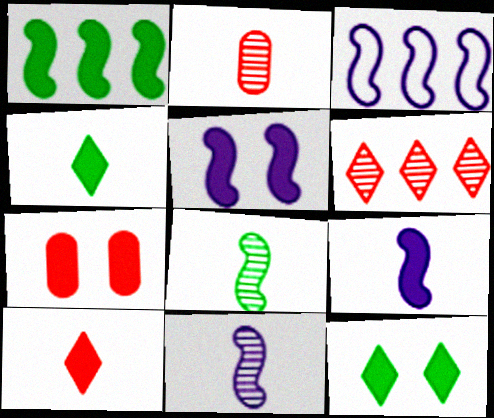[[2, 3, 12], 
[3, 5, 11], 
[5, 7, 12]]